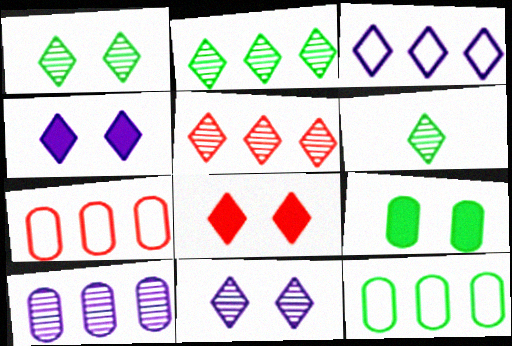[[1, 2, 6], 
[3, 6, 8], 
[5, 6, 11]]